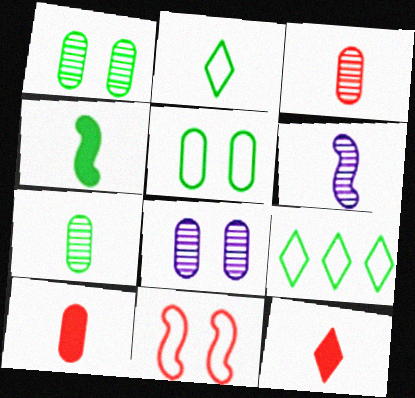[[1, 4, 9], 
[2, 4, 7], 
[2, 6, 10]]